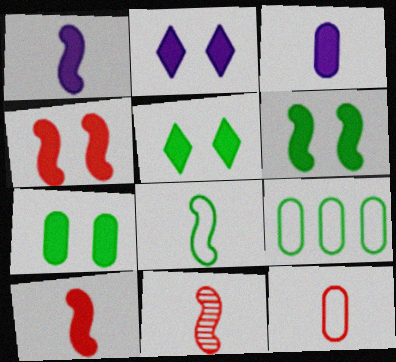[[1, 8, 11], 
[2, 4, 7], 
[2, 9, 11], 
[5, 6, 7]]